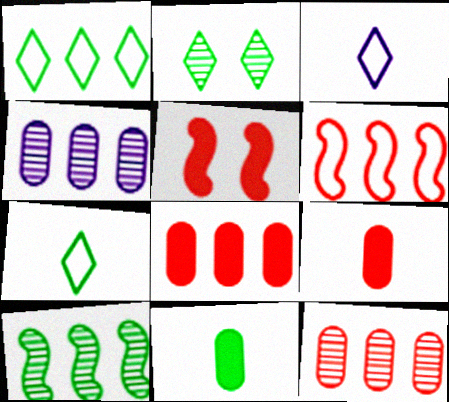[[4, 5, 7]]